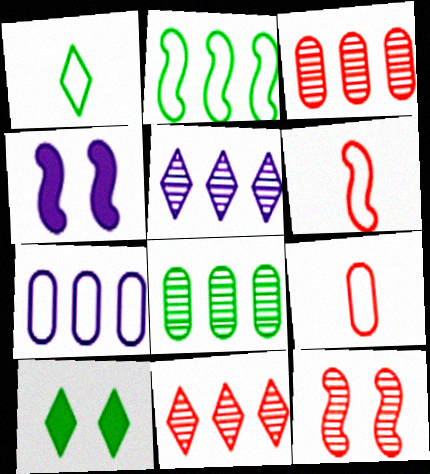[[1, 3, 4]]